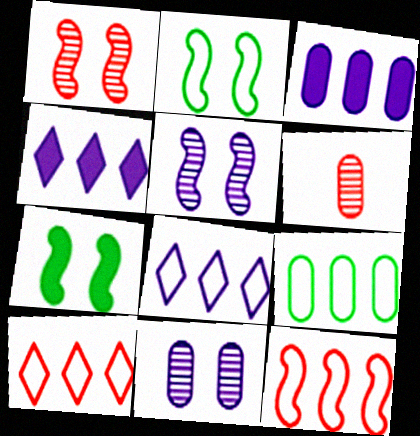[[2, 4, 6], 
[6, 7, 8], 
[8, 9, 12]]